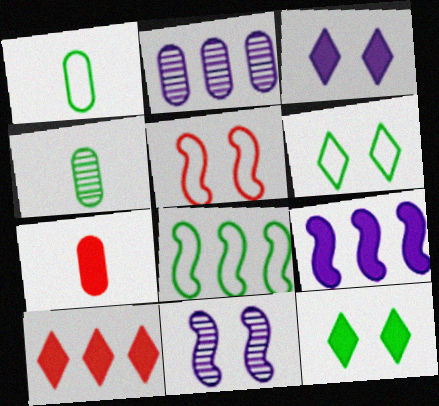[[1, 6, 8], 
[1, 10, 11], 
[2, 8, 10], 
[4, 8, 12], 
[7, 9, 12]]